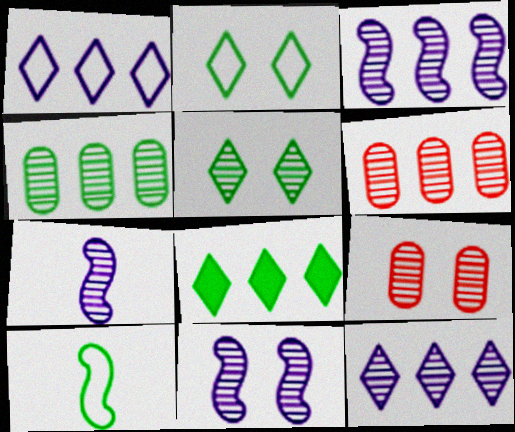[[3, 7, 11], 
[5, 6, 7], 
[5, 9, 11]]